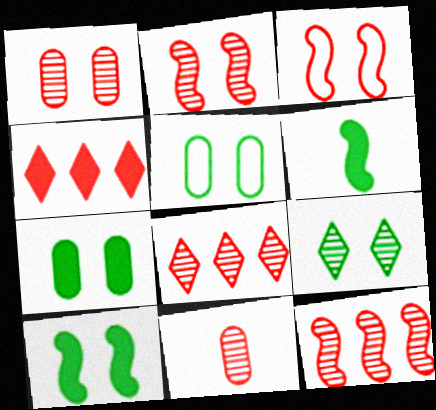[[2, 8, 11], 
[3, 4, 11], 
[5, 9, 10]]